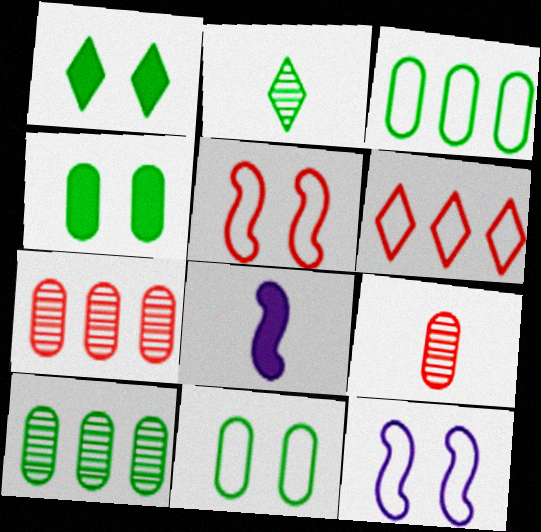[]